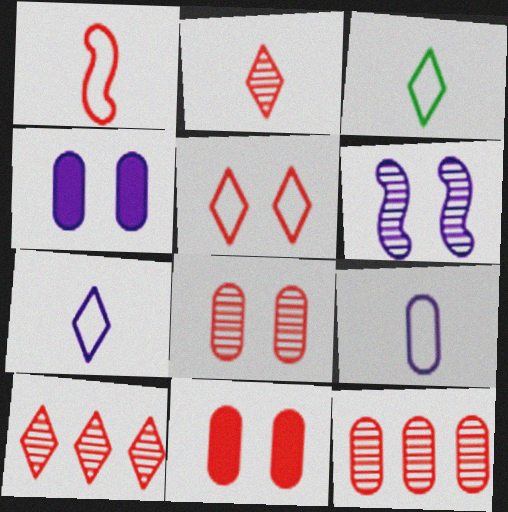[[1, 3, 9], 
[1, 10, 11]]